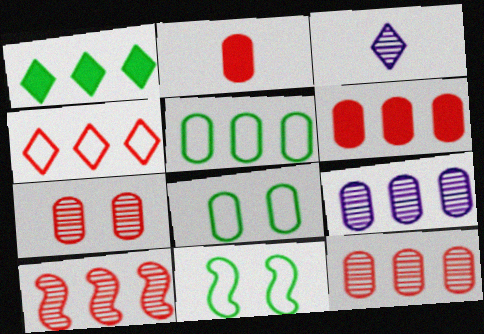[[2, 8, 9], 
[3, 6, 11], 
[4, 6, 10], 
[5, 6, 9]]